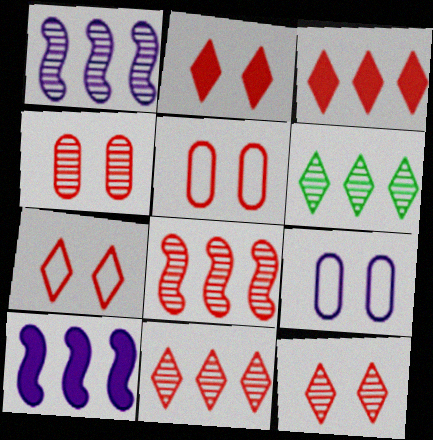[[2, 7, 12]]